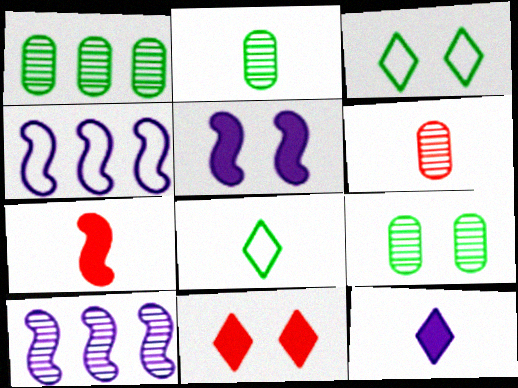[[1, 2, 9], 
[2, 4, 11]]